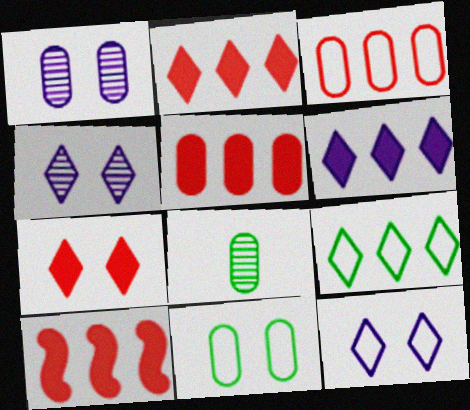[[2, 5, 10], 
[8, 10, 12]]